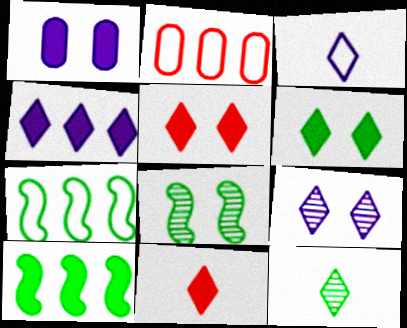[[1, 10, 11], 
[3, 4, 9], 
[3, 11, 12], 
[4, 6, 11]]